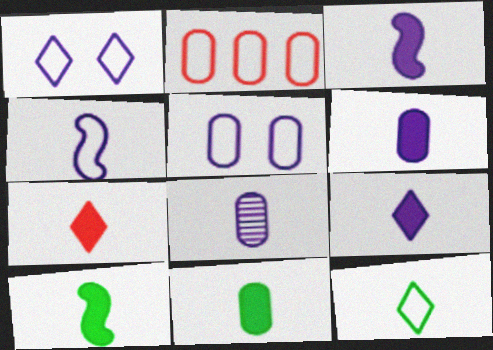[[3, 6, 9], 
[3, 7, 11], 
[4, 8, 9], 
[6, 7, 10]]